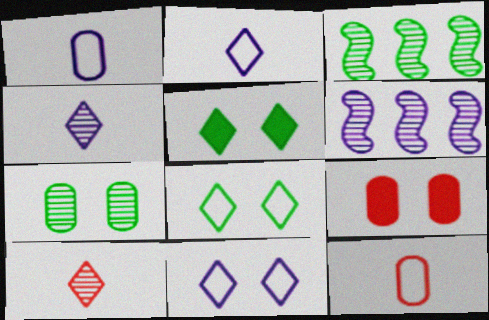[[2, 3, 9], 
[5, 6, 12], 
[6, 7, 10]]